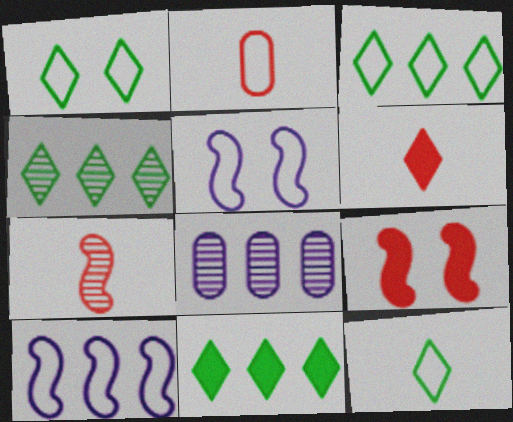[[1, 2, 10], 
[1, 3, 12], 
[2, 3, 5], 
[2, 6, 7], 
[3, 4, 11], 
[8, 9, 12]]